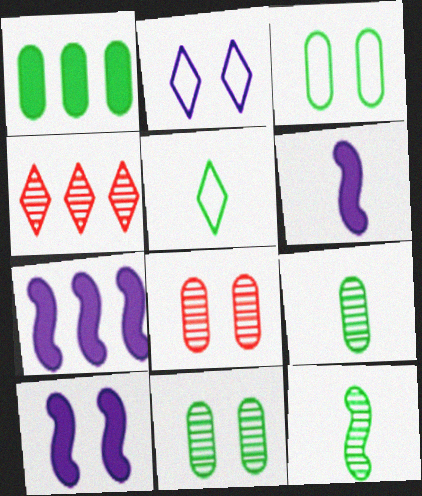[[1, 3, 9], 
[3, 4, 6], 
[5, 7, 8], 
[6, 7, 10]]